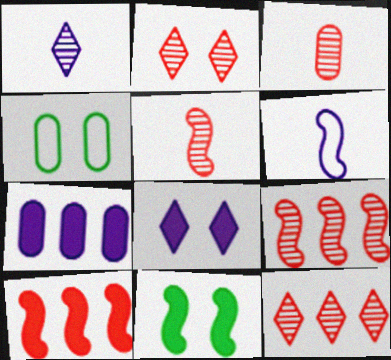[[1, 4, 10], 
[2, 3, 9], 
[3, 4, 7], 
[6, 9, 11]]